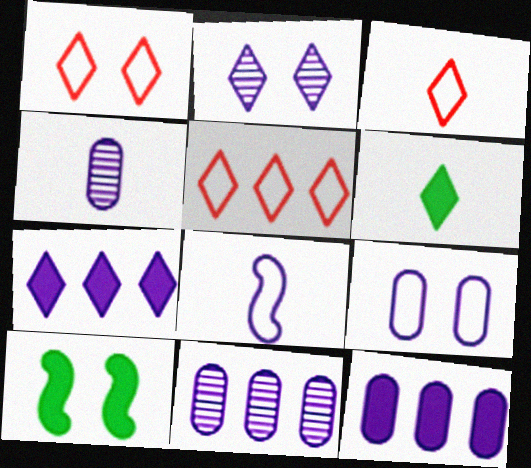[[1, 3, 5], 
[2, 5, 6], 
[2, 8, 12], 
[3, 10, 11], 
[4, 5, 10], 
[4, 9, 12]]